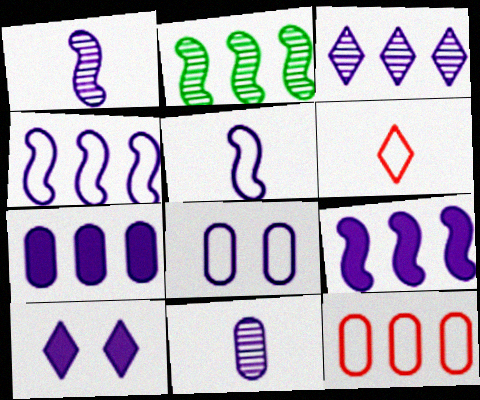[[3, 4, 7], 
[4, 10, 11], 
[7, 8, 11]]